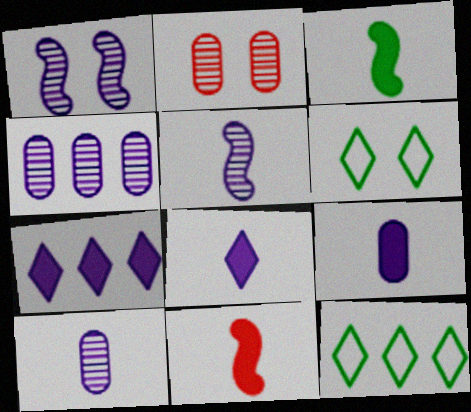[[4, 6, 11]]